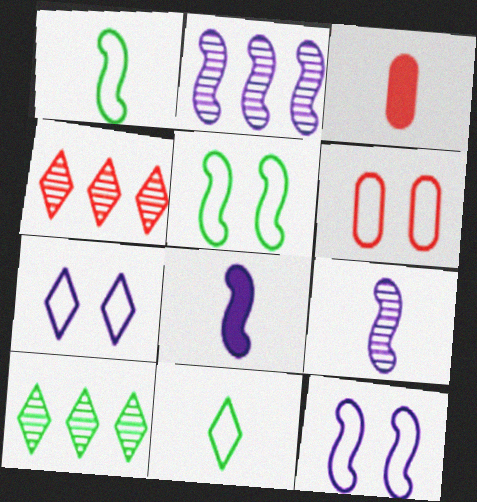[[2, 8, 12], 
[3, 9, 11], 
[3, 10, 12], 
[5, 6, 7], 
[6, 8, 10]]